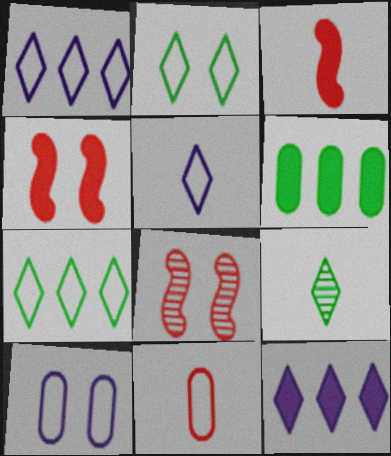[[5, 6, 8]]